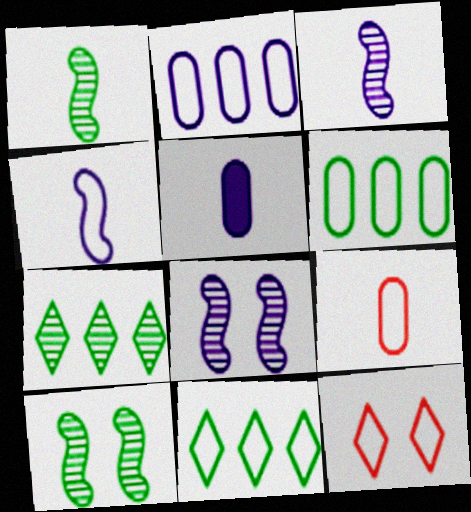[[4, 6, 12]]